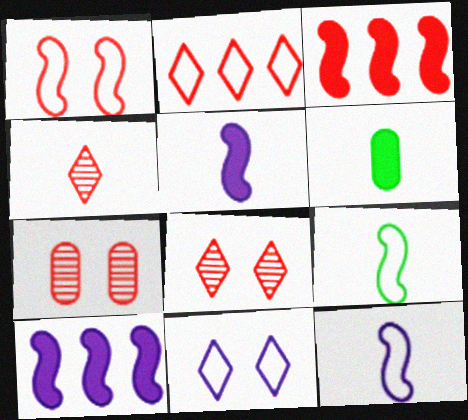[[4, 6, 12]]